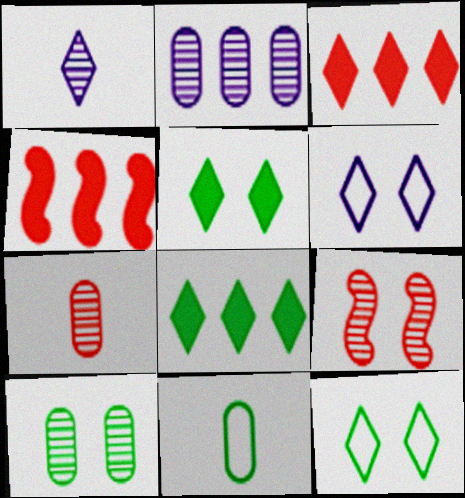[[1, 3, 12], 
[2, 7, 10]]